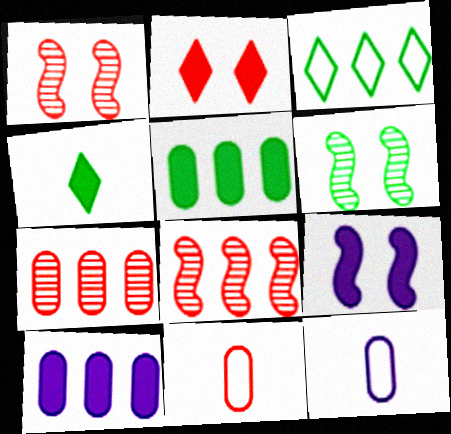[[2, 8, 11], 
[3, 8, 10]]